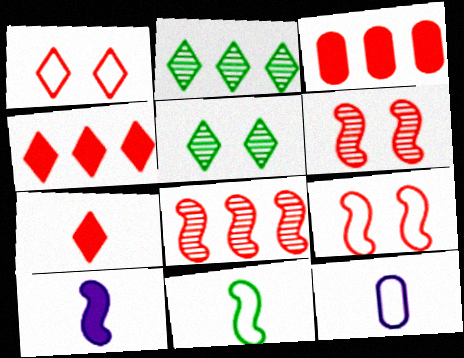[]